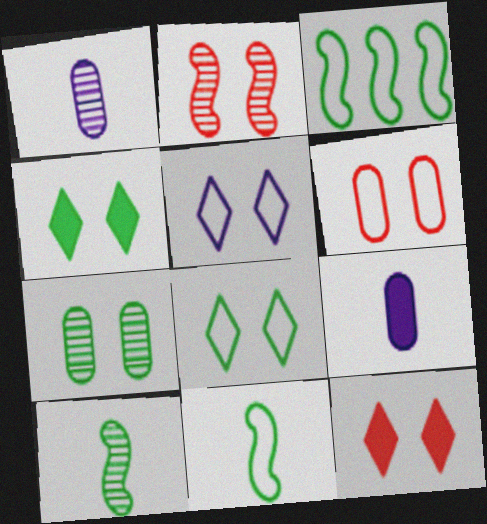[[1, 3, 12], 
[2, 6, 12]]